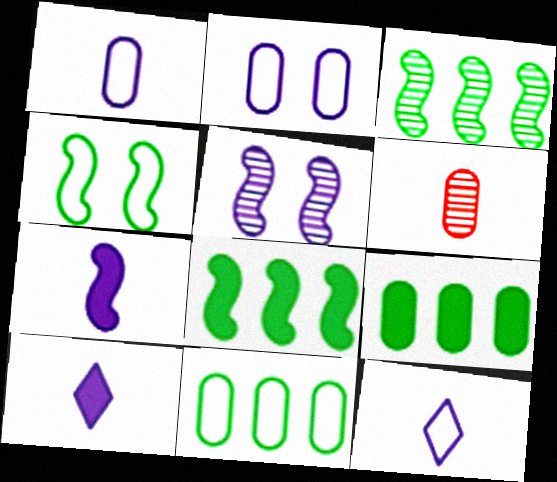[[2, 6, 9]]